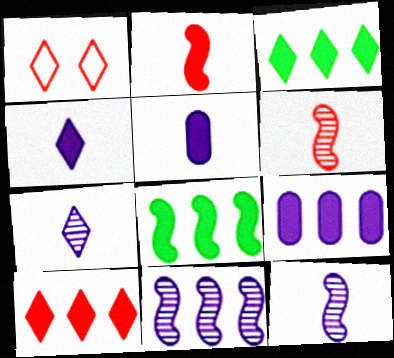[[1, 3, 7], 
[8, 9, 10]]